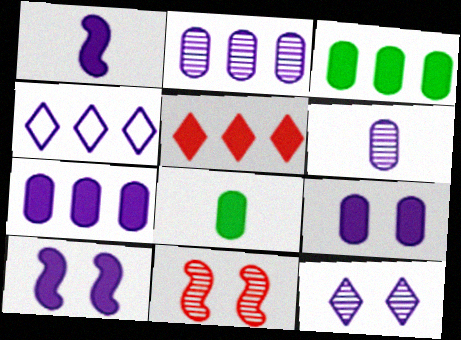[[4, 6, 10], 
[4, 8, 11], 
[5, 8, 10]]